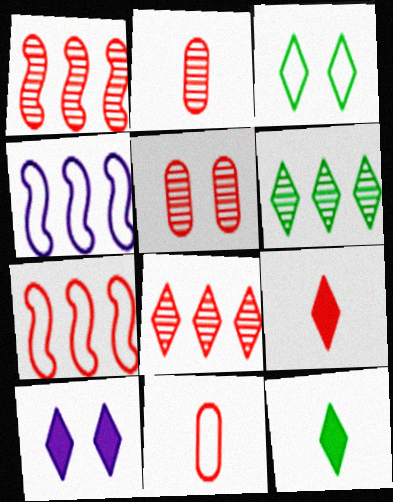[[3, 4, 11], 
[3, 6, 12], 
[4, 5, 12], 
[5, 7, 9]]